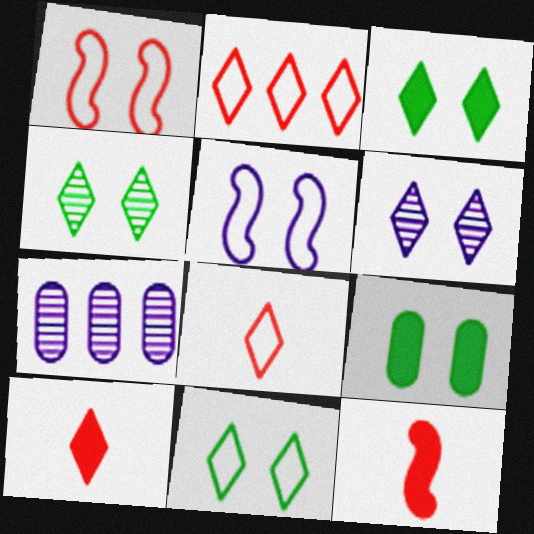[[1, 6, 9], 
[3, 4, 11], 
[7, 11, 12]]